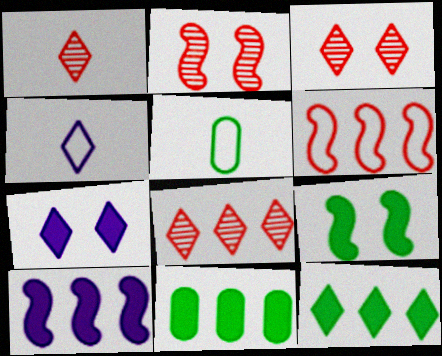[[1, 3, 8], 
[2, 4, 11], 
[3, 4, 12], 
[3, 5, 10]]